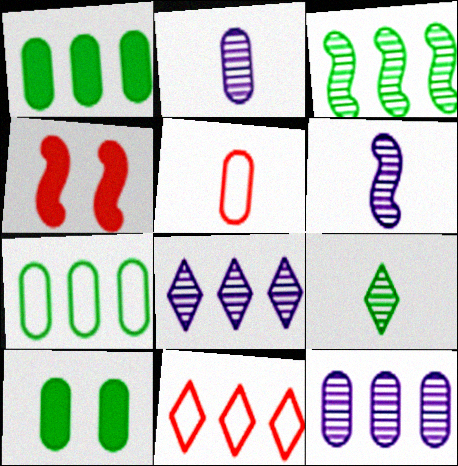[[5, 10, 12], 
[6, 10, 11]]